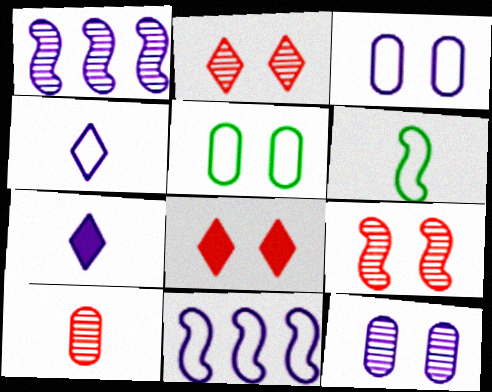[[1, 3, 7], 
[3, 4, 11], 
[6, 7, 10], 
[7, 11, 12]]